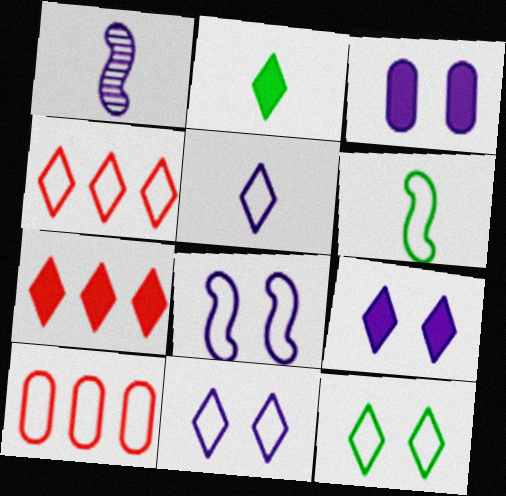[[2, 7, 9], 
[4, 5, 12], 
[6, 10, 11]]